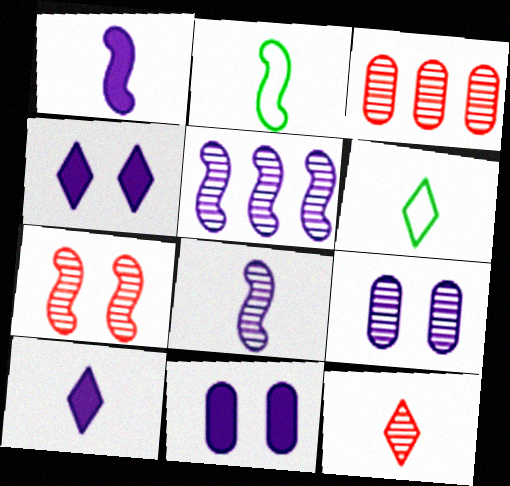[[2, 3, 4], 
[3, 7, 12], 
[6, 10, 12]]